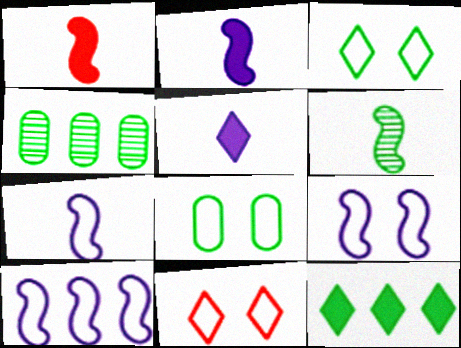[[1, 6, 7], 
[2, 4, 11], 
[6, 8, 12], 
[7, 9, 10], 
[8, 9, 11]]